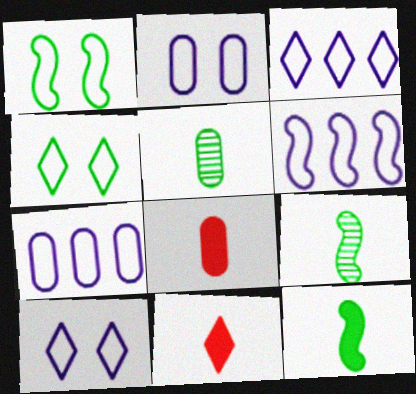[[3, 6, 7]]